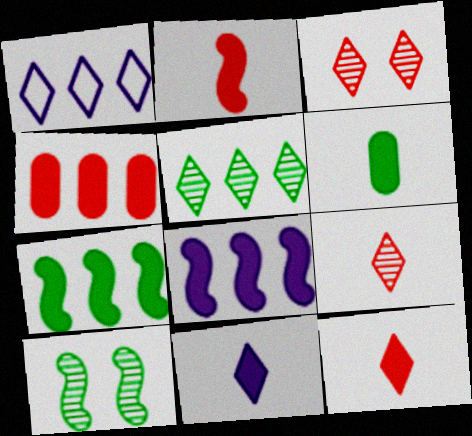[[2, 6, 11]]